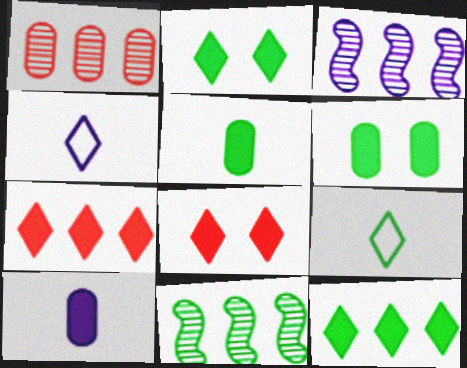[[6, 9, 11]]